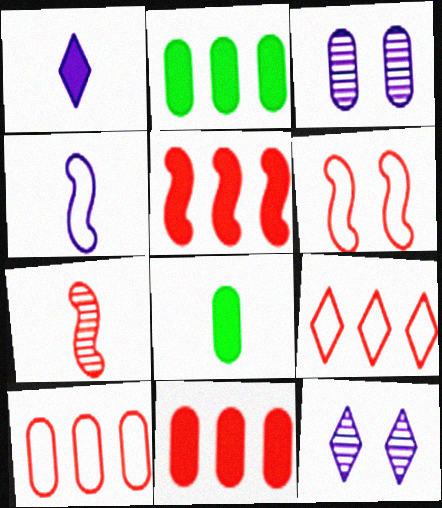[[3, 8, 10], 
[5, 6, 7]]